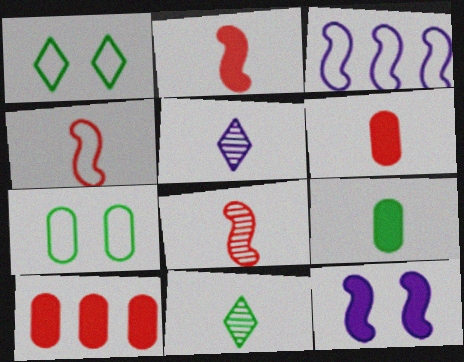[[2, 4, 8], 
[4, 5, 9]]